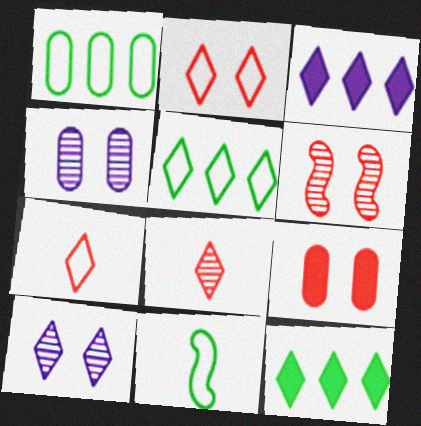[[2, 6, 9], 
[7, 10, 12]]